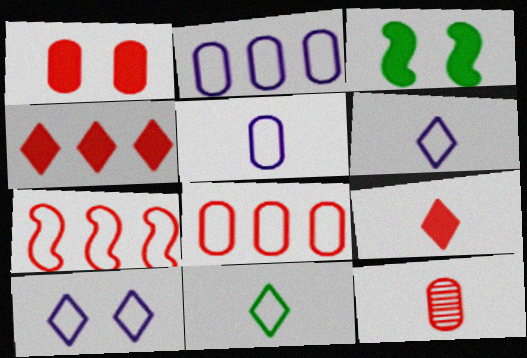[[1, 8, 12]]